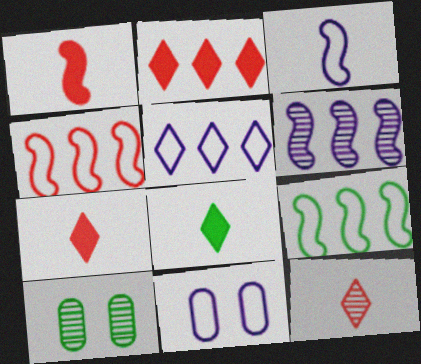[[1, 5, 10], 
[2, 3, 10], 
[3, 5, 11], 
[6, 10, 12], 
[8, 9, 10]]